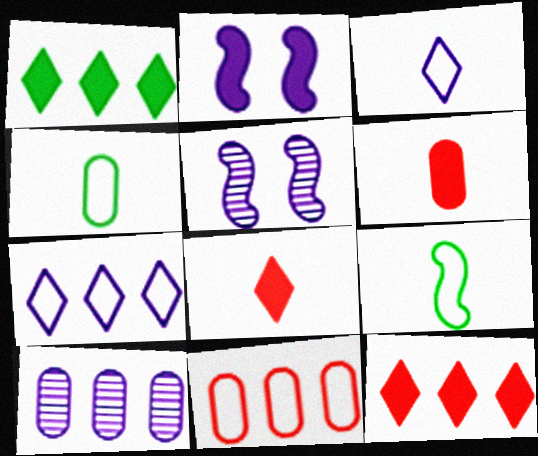[[1, 2, 6], 
[2, 3, 10], 
[4, 5, 12]]